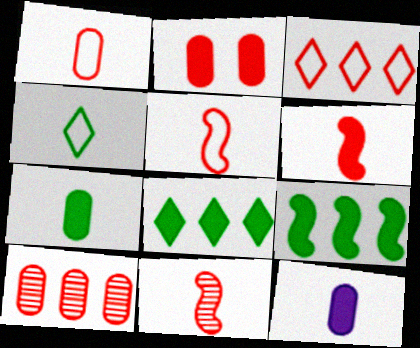[[1, 2, 10], 
[2, 3, 11], 
[4, 11, 12], 
[5, 6, 11]]